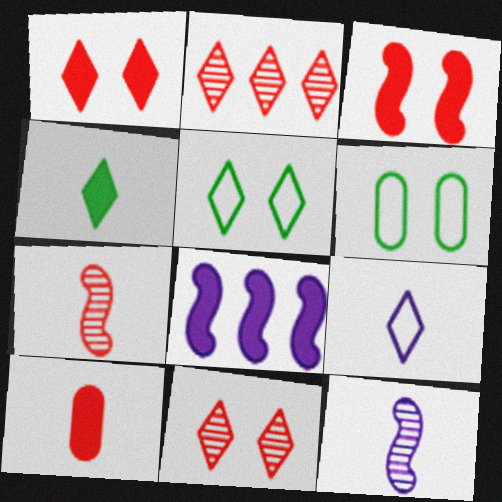[]